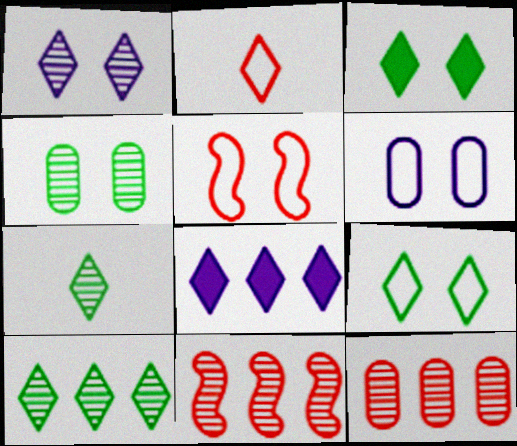[[5, 6, 9]]